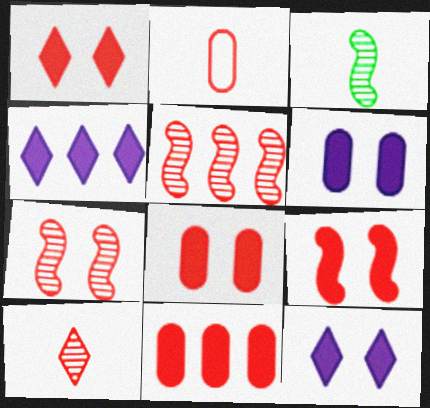[[1, 2, 5], 
[1, 8, 9]]